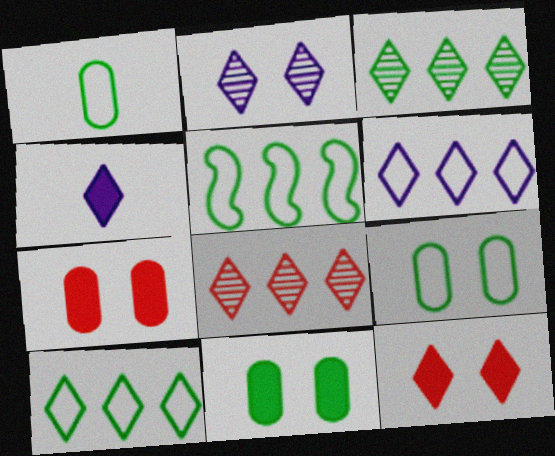[[2, 4, 6]]